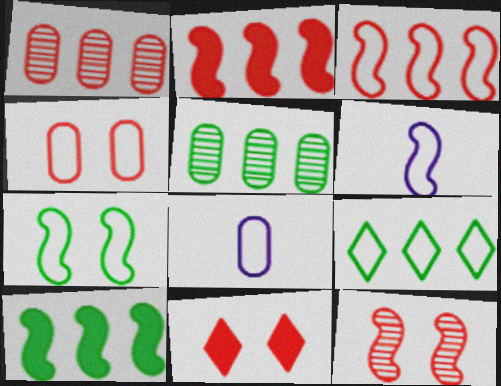[[3, 6, 7], 
[4, 6, 9], 
[4, 11, 12], 
[5, 6, 11], 
[5, 9, 10], 
[6, 10, 12]]